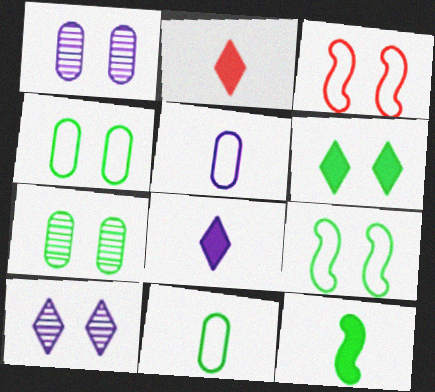[[1, 3, 6], 
[6, 7, 9]]